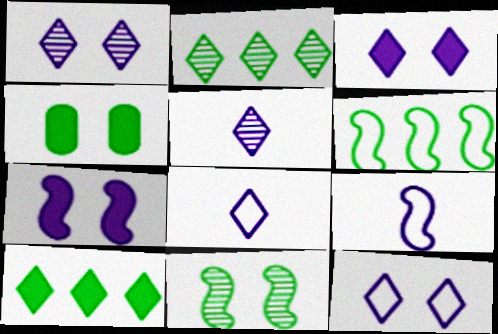[[1, 3, 12]]